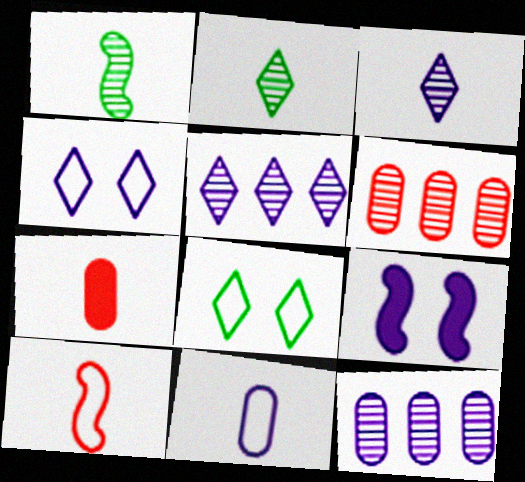[[5, 9, 11]]